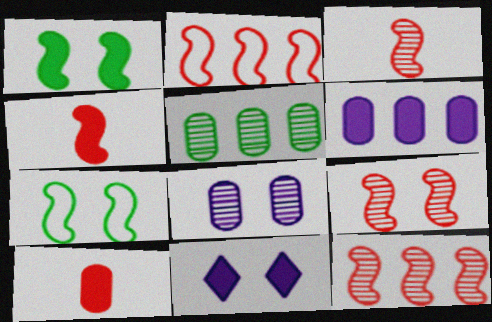[[2, 4, 9], 
[3, 9, 12]]